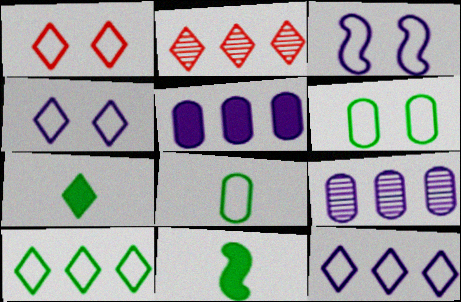[[1, 3, 6], 
[1, 9, 11], 
[2, 4, 7]]